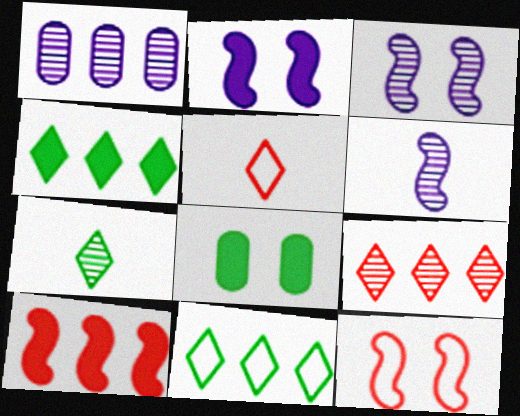[[1, 10, 11]]